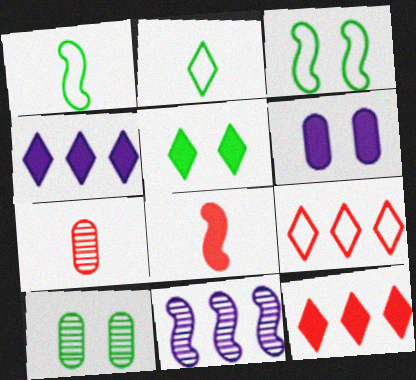[[3, 4, 7], 
[3, 5, 10], 
[3, 8, 11]]